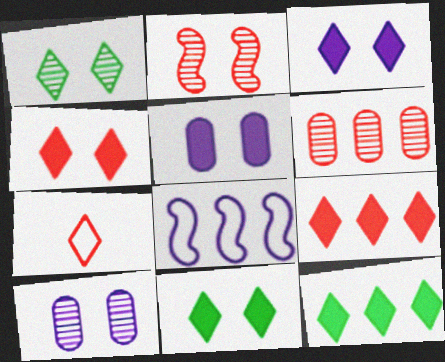[[1, 2, 10], 
[3, 4, 11], 
[6, 8, 12]]